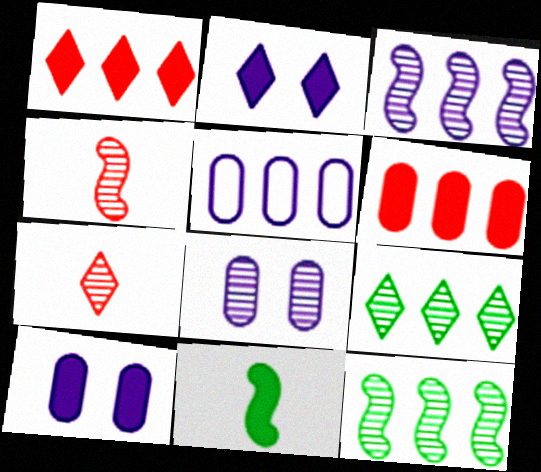[[1, 5, 12], 
[1, 10, 11], 
[2, 6, 11], 
[4, 8, 9], 
[7, 8, 12]]